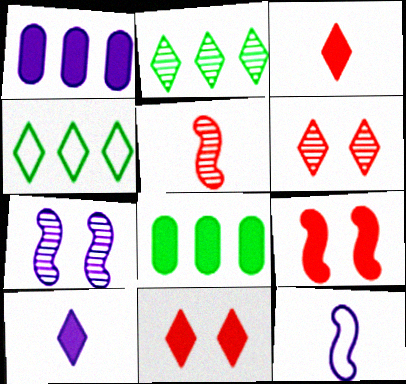[[4, 6, 10], 
[6, 8, 12], 
[8, 9, 10]]